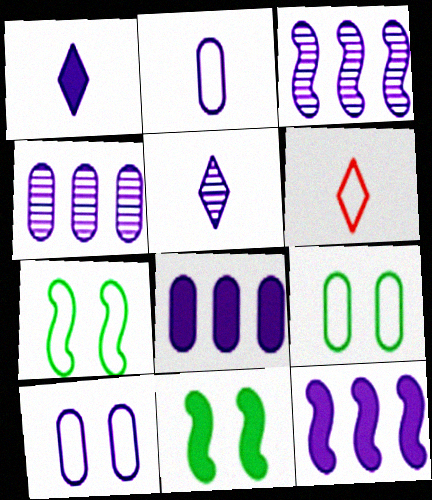[[1, 3, 10], 
[4, 6, 11], 
[5, 10, 12]]